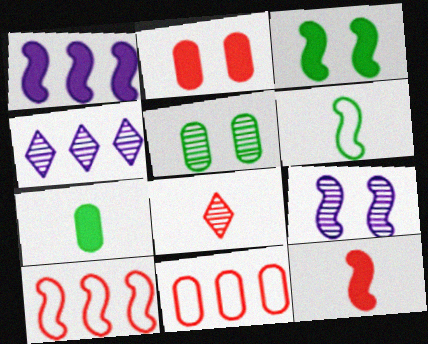[[1, 3, 12], 
[2, 4, 6], 
[2, 8, 10]]